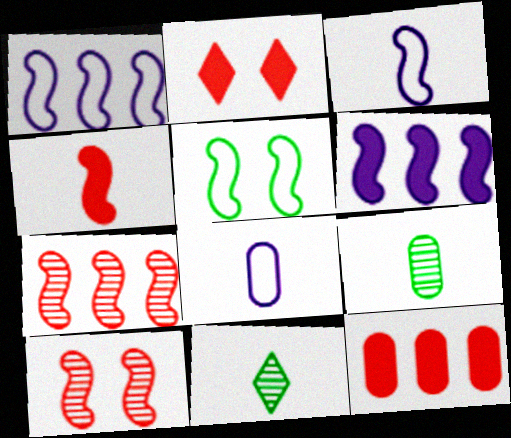[[1, 2, 9], 
[2, 4, 12], 
[4, 8, 11]]